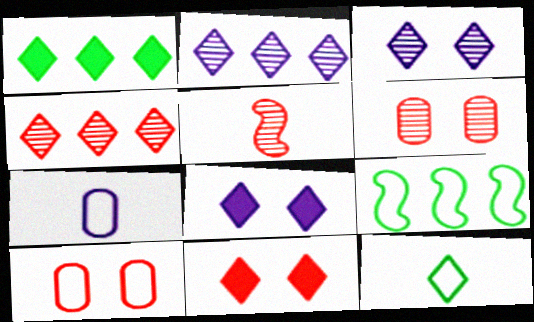[[2, 11, 12], 
[4, 5, 6], 
[4, 8, 12]]